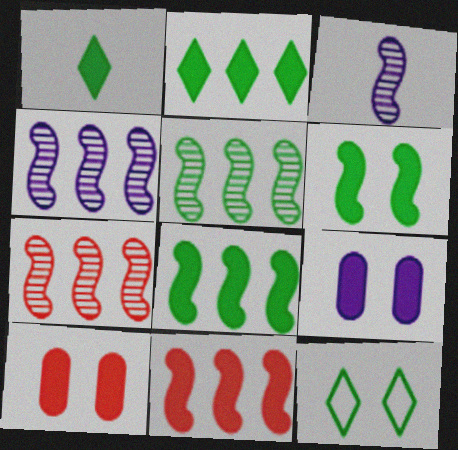[[1, 9, 11], 
[4, 5, 7]]